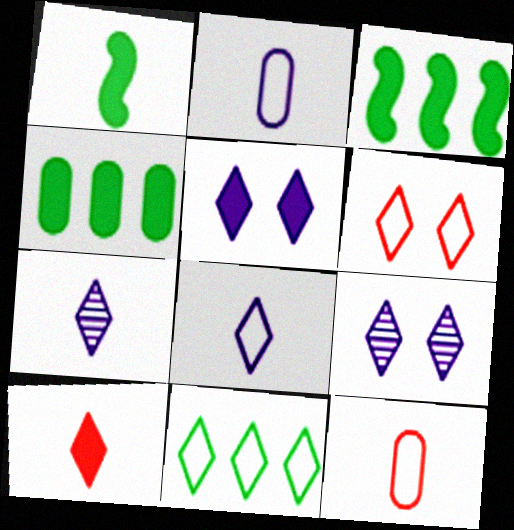[[1, 7, 12], 
[3, 9, 12], 
[6, 8, 11], 
[9, 10, 11]]